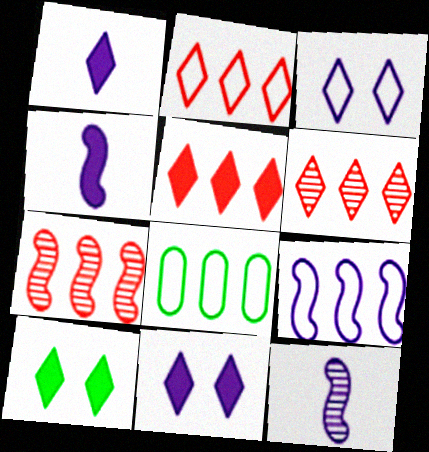[[1, 5, 10], 
[2, 5, 6], 
[2, 8, 9]]